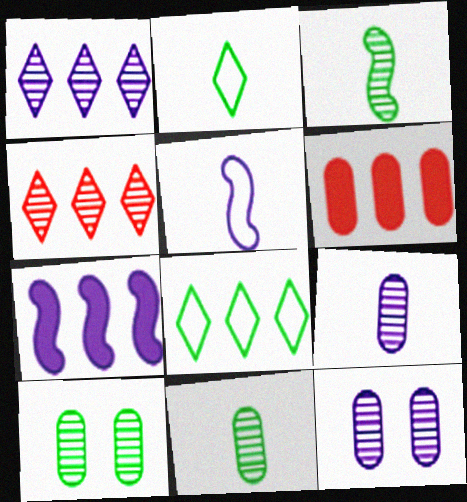[[3, 4, 12]]